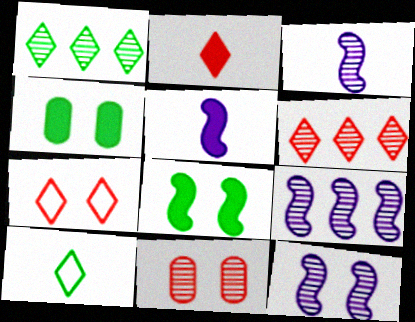[[1, 3, 11], 
[2, 6, 7], 
[3, 9, 12], 
[4, 7, 12]]